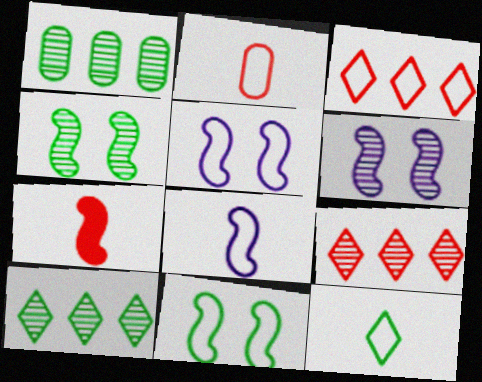[[2, 8, 12]]